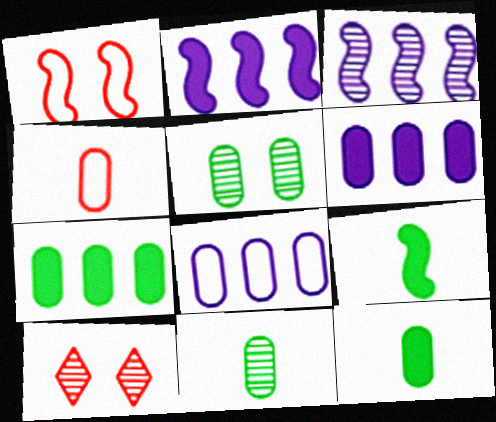[[1, 3, 9], 
[3, 10, 11], 
[4, 5, 6], 
[8, 9, 10]]